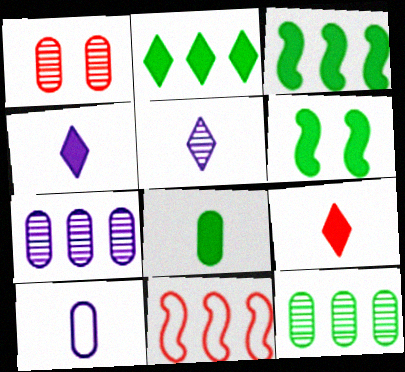[[1, 9, 11], 
[2, 6, 8], 
[2, 7, 11]]